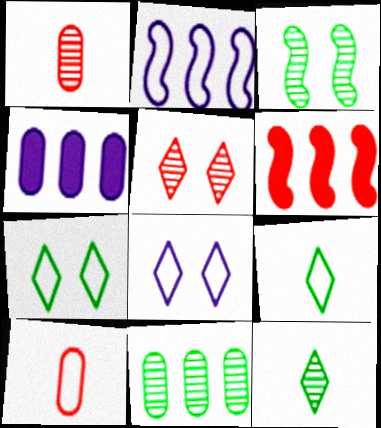[[2, 7, 10], 
[3, 11, 12], 
[5, 6, 10]]